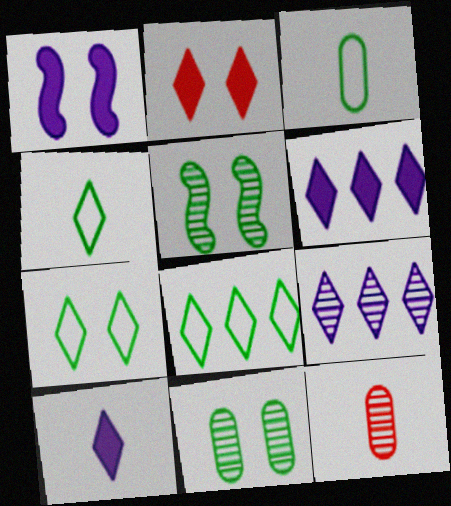[[1, 8, 12], 
[2, 4, 9], 
[4, 7, 8], 
[5, 9, 12]]